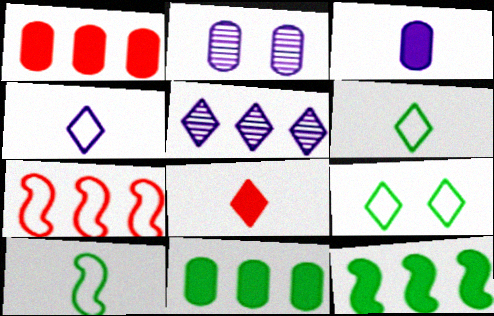[[5, 7, 11], 
[5, 8, 9]]